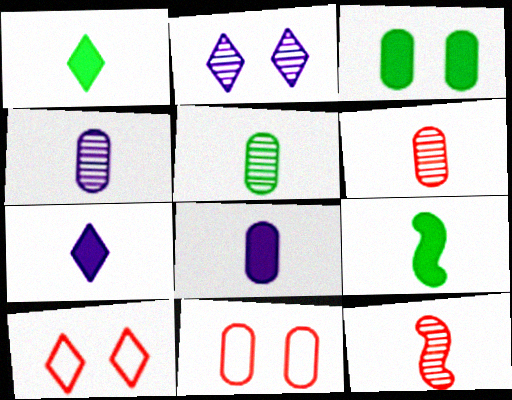[[4, 5, 6]]